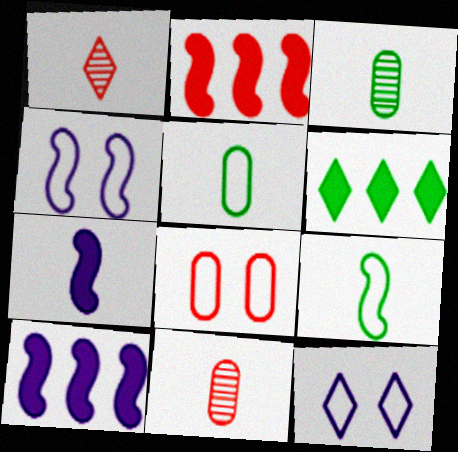[[1, 2, 8], 
[1, 5, 7], 
[1, 6, 12], 
[2, 3, 12], 
[4, 6, 11]]